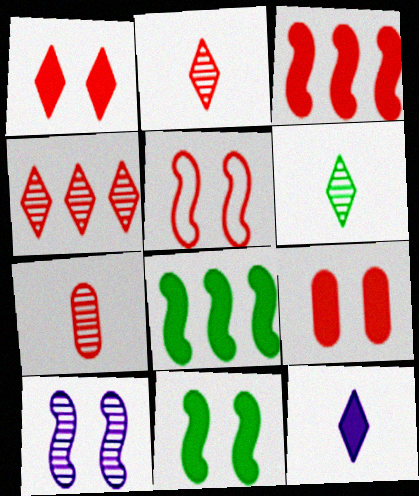[[5, 10, 11], 
[8, 9, 12]]